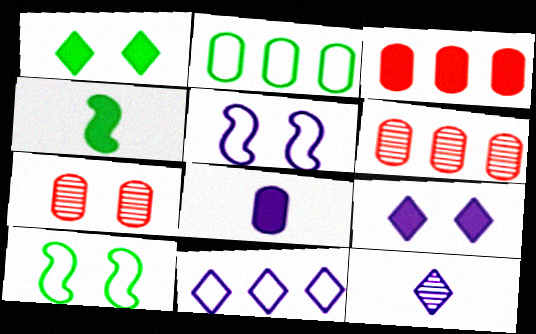[[1, 5, 7], 
[2, 7, 8], 
[3, 4, 9], 
[3, 10, 12], 
[4, 7, 11], 
[7, 9, 10], 
[9, 11, 12]]